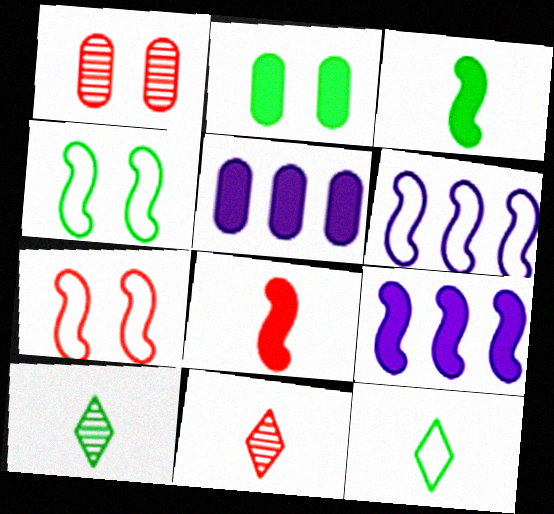[[1, 9, 12], 
[2, 6, 11], 
[4, 5, 11], 
[5, 7, 10]]